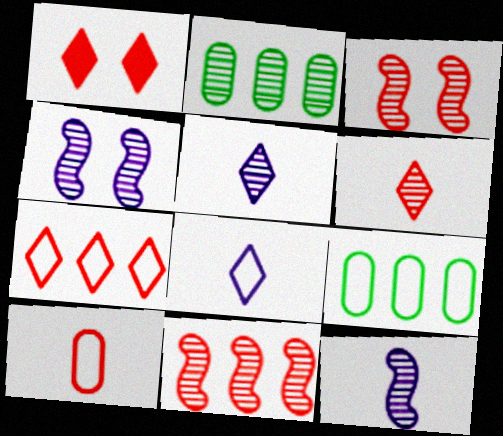[[1, 6, 7], 
[1, 9, 12], 
[1, 10, 11], 
[2, 3, 5], 
[2, 4, 6]]